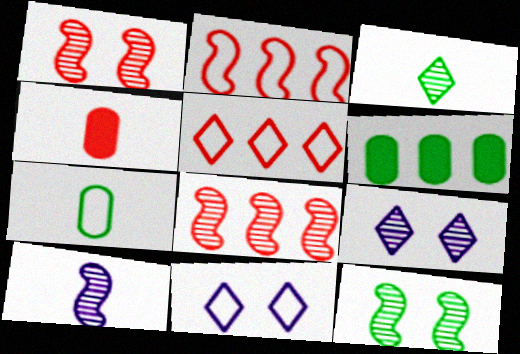[[1, 4, 5], 
[2, 7, 11], 
[8, 10, 12]]